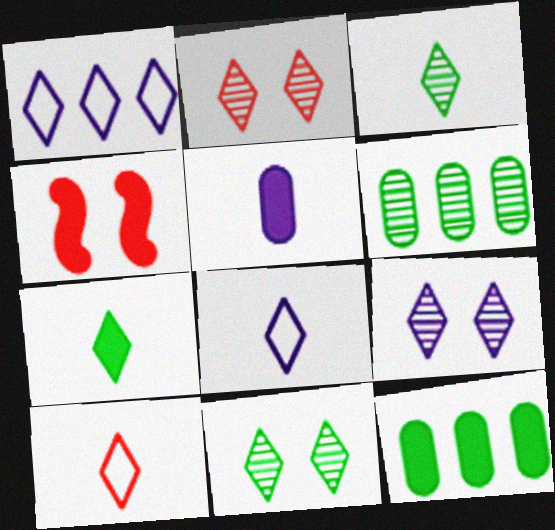[[1, 2, 7], 
[2, 9, 11], 
[4, 6, 8]]